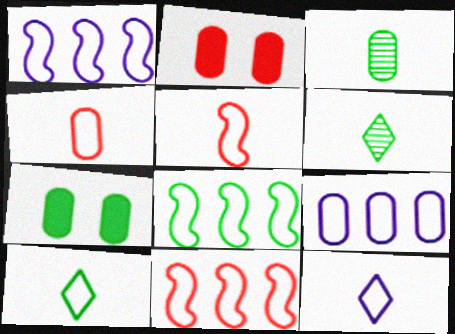[[1, 2, 6], 
[1, 8, 11], 
[2, 3, 9], 
[6, 7, 8]]